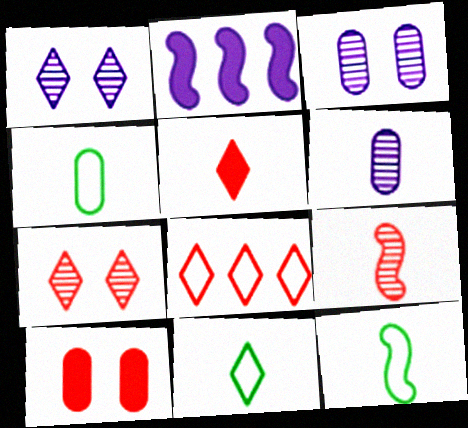[[2, 4, 7], 
[4, 11, 12], 
[5, 6, 12], 
[5, 7, 8], 
[8, 9, 10]]